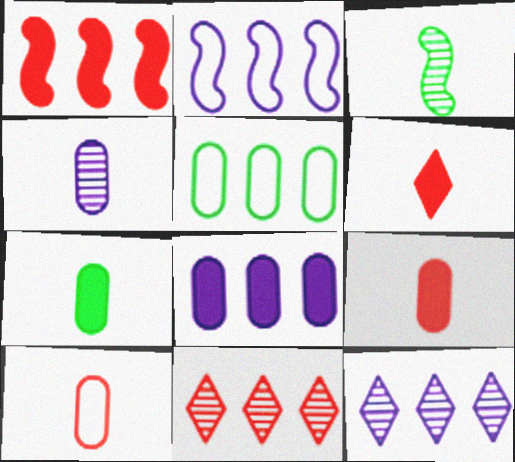[[1, 5, 12], 
[2, 8, 12], 
[4, 7, 10]]